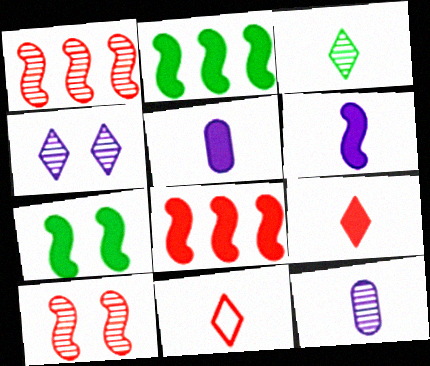[[6, 7, 8]]